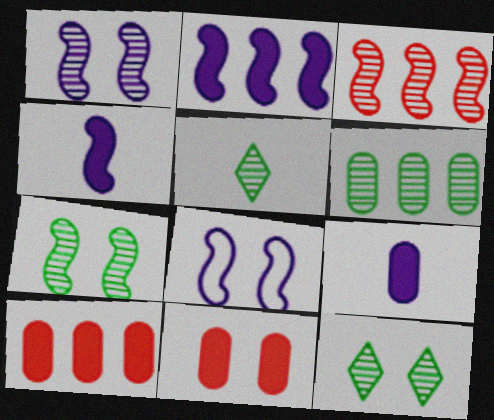[[5, 6, 7], 
[5, 8, 10], 
[8, 11, 12]]